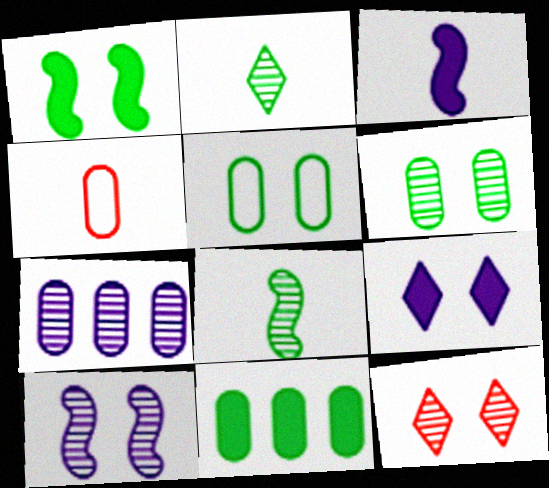[[2, 3, 4], 
[6, 10, 12], 
[7, 8, 12]]